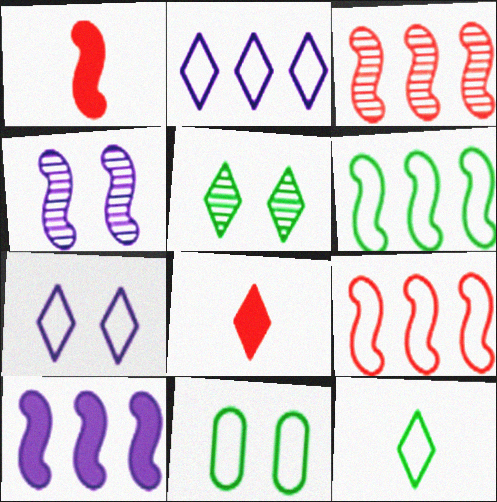[[1, 4, 6], 
[2, 5, 8], 
[3, 6, 10], 
[6, 11, 12]]